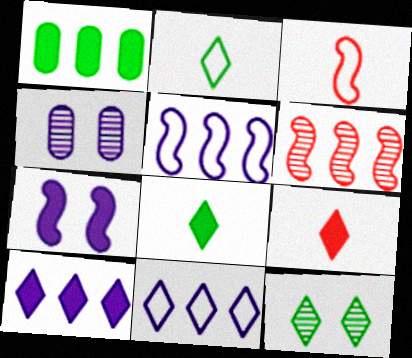[[1, 6, 11], 
[1, 7, 9], 
[9, 11, 12]]